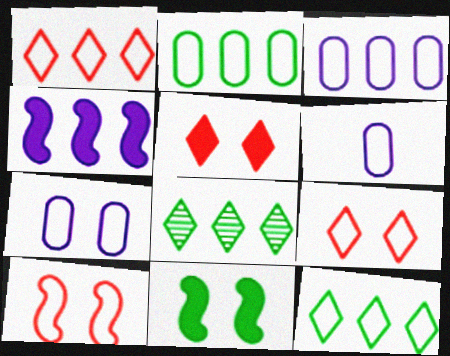[[3, 6, 7], 
[6, 10, 12]]